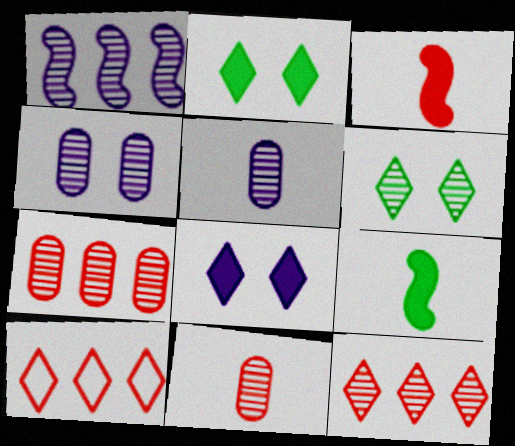[[1, 6, 11], 
[4, 9, 10]]